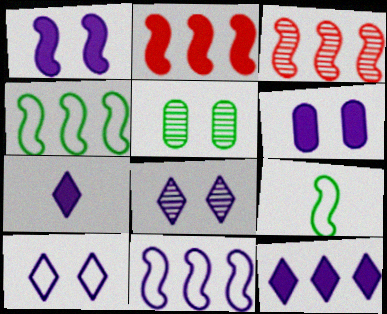[[1, 3, 9]]